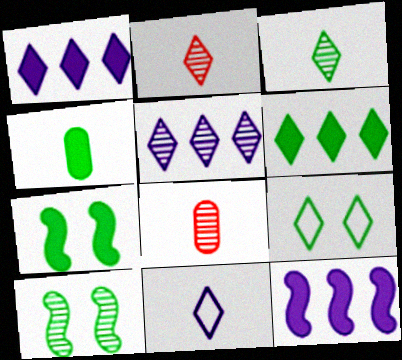[[1, 2, 9], 
[3, 6, 9], 
[4, 6, 7], 
[5, 8, 10], 
[8, 9, 12]]